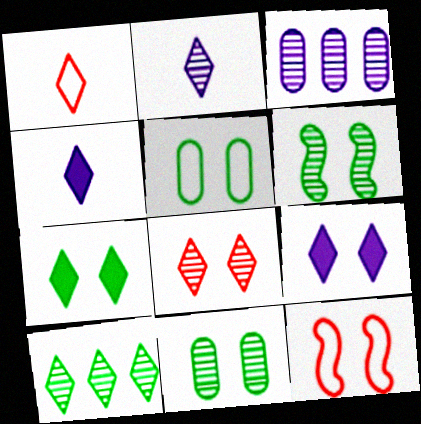[[1, 9, 10], 
[2, 8, 10], 
[5, 6, 7], 
[9, 11, 12]]